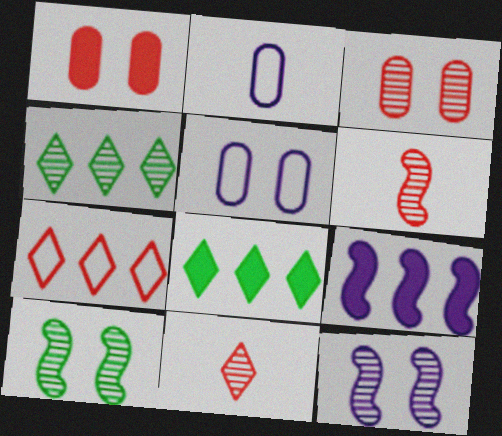[[1, 6, 7], 
[5, 6, 8]]